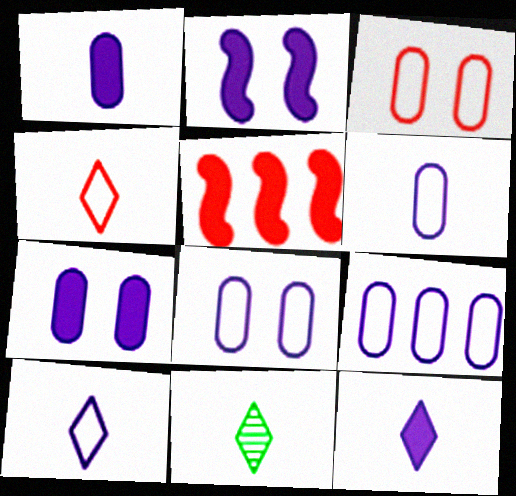[[4, 11, 12], 
[5, 8, 11], 
[6, 8, 9]]